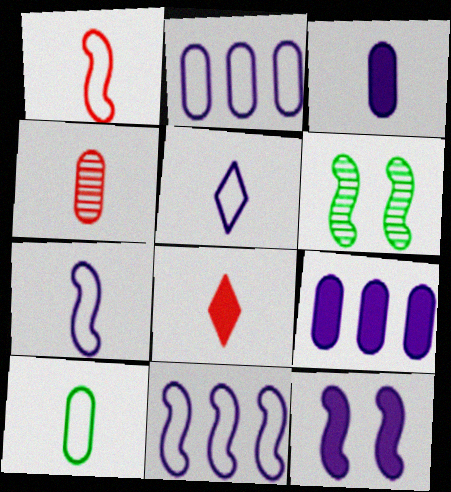[[1, 4, 8], 
[1, 5, 10], 
[2, 6, 8], 
[3, 4, 10]]